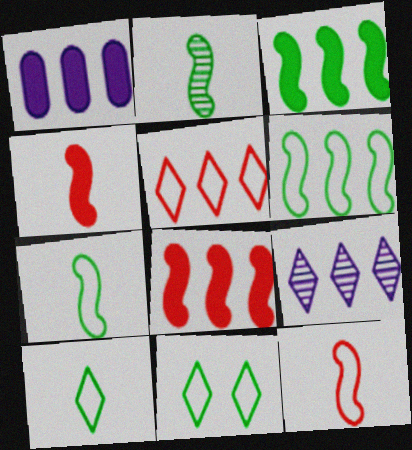[]